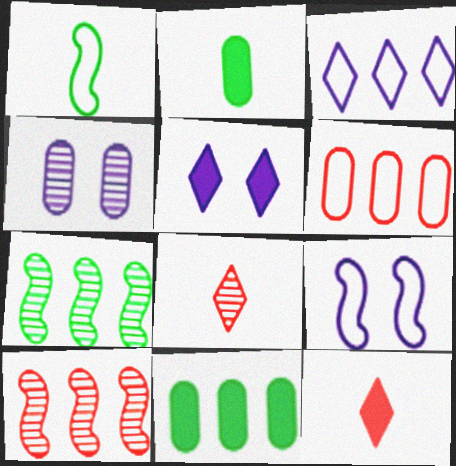[[2, 4, 6], 
[3, 10, 11], 
[4, 5, 9], 
[4, 7, 8], 
[8, 9, 11]]